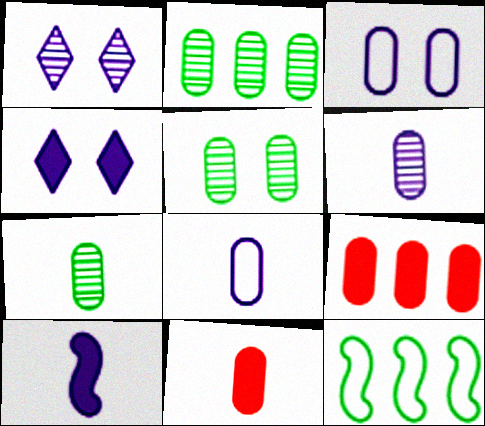[[1, 11, 12], 
[2, 3, 11], 
[2, 5, 7], 
[3, 7, 9], 
[5, 8, 9], 
[7, 8, 11]]